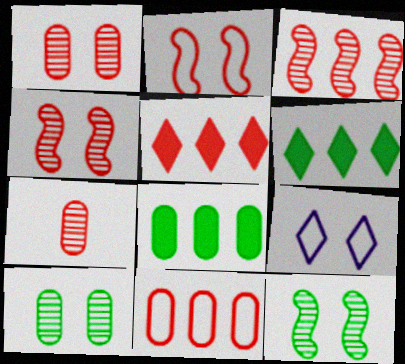[[2, 5, 7], 
[3, 5, 11]]